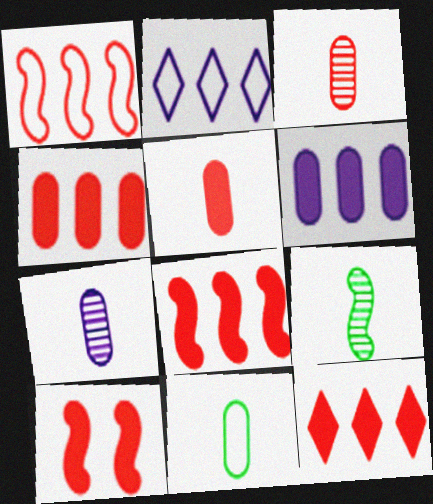[[4, 8, 12], 
[5, 7, 11], 
[5, 10, 12]]